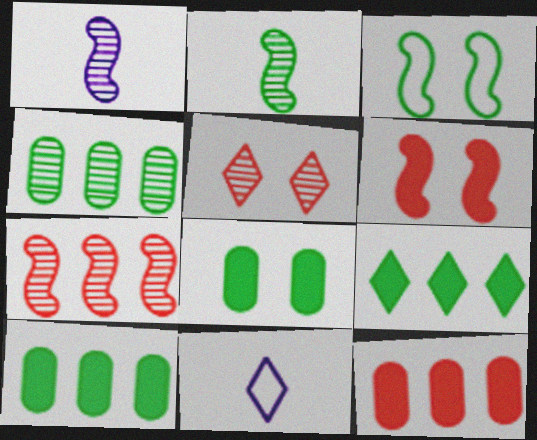[[1, 4, 5], 
[4, 6, 11], 
[5, 9, 11], 
[7, 8, 11]]